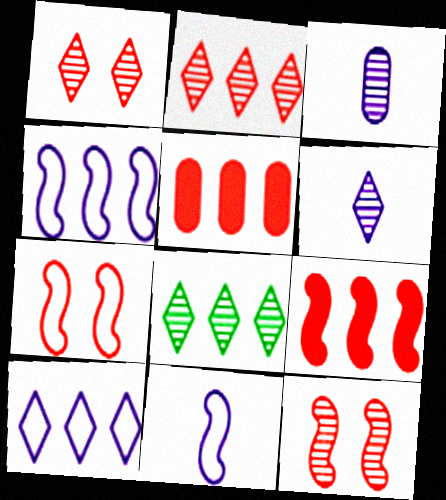[[1, 6, 8], 
[3, 8, 12], 
[4, 5, 8]]